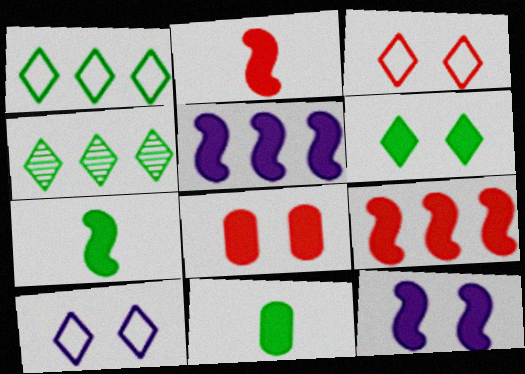[[6, 8, 12], 
[7, 9, 12]]